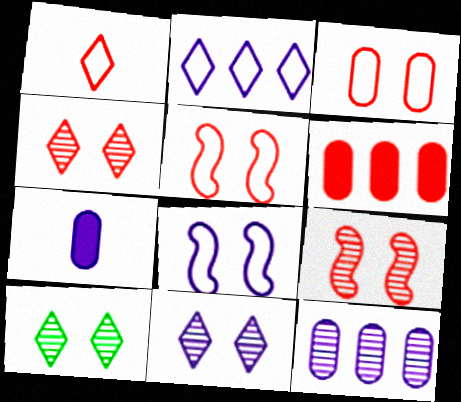[[1, 6, 9], 
[4, 10, 11]]